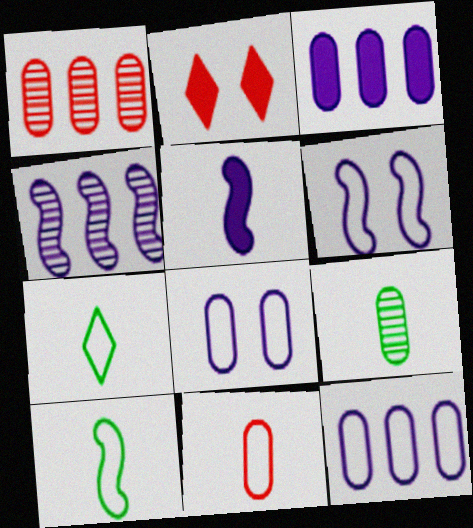[[4, 5, 6]]